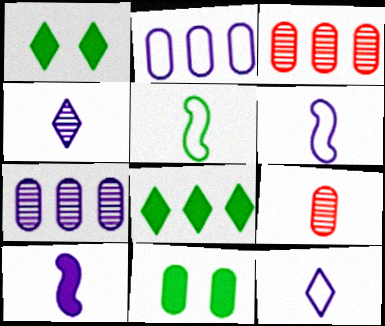[[1, 3, 6], 
[2, 9, 11]]